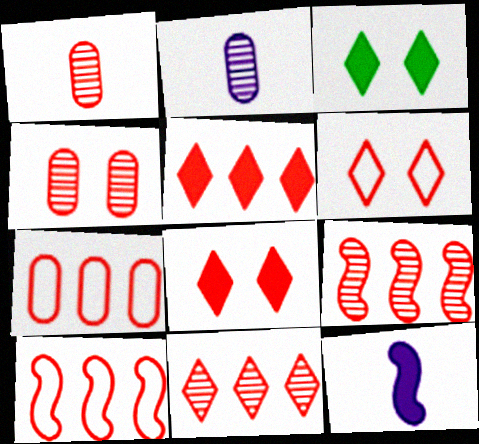[[1, 8, 10], 
[2, 3, 10], 
[5, 7, 9]]